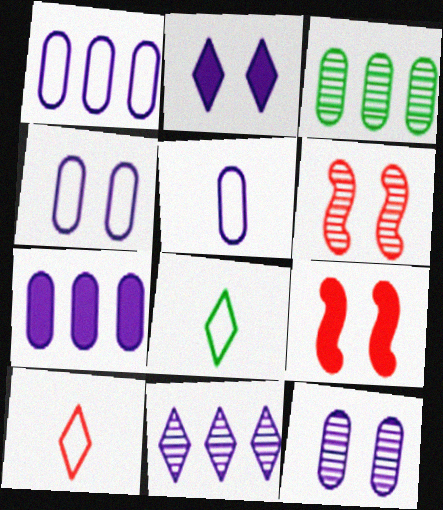[[1, 4, 5], 
[5, 7, 12], 
[6, 7, 8]]